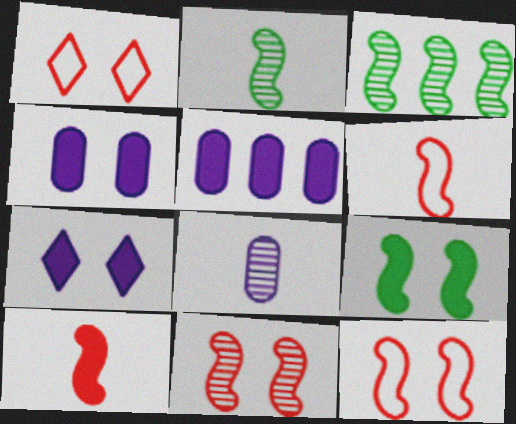[[1, 2, 5]]